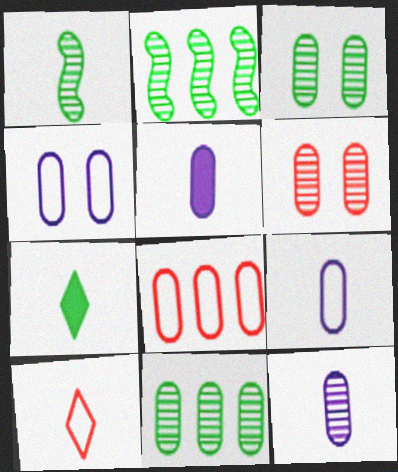[[1, 5, 10], 
[3, 5, 8], 
[5, 9, 12], 
[6, 11, 12]]